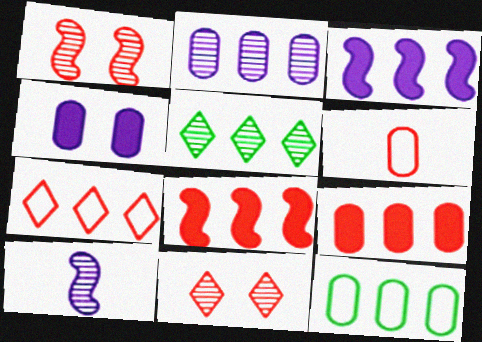[[2, 9, 12], 
[6, 8, 11]]